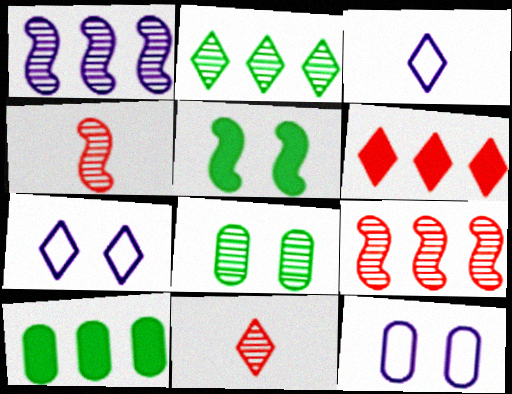[[1, 8, 11], 
[4, 7, 10]]